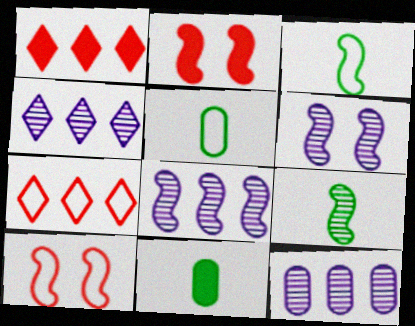[[1, 5, 6], 
[2, 3, 8], 
[2, 4, 5], 
[4, 8, 12], 
[4, 10, 11], 
[6, 7, 11]]